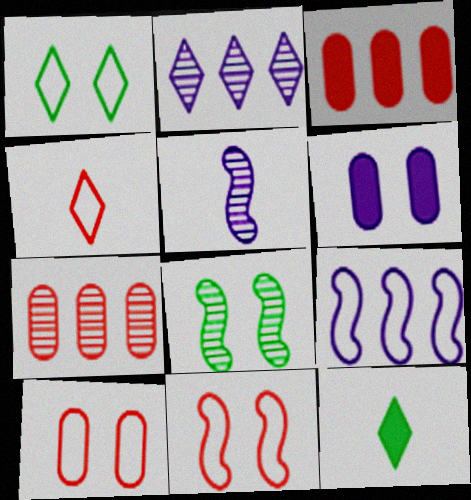[[1, 3, 5]]